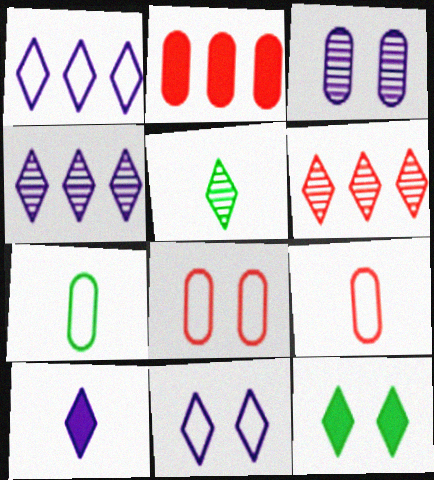[[2, 3, 7], 
[4, 10, 11]]